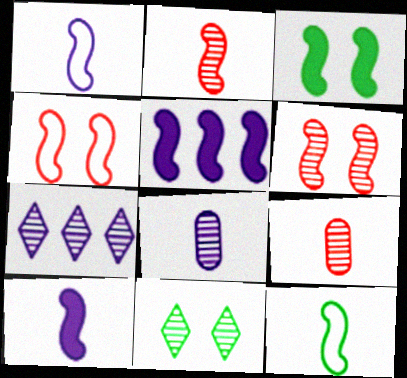[[2, 10, 12], 
[5, 6, 12]]